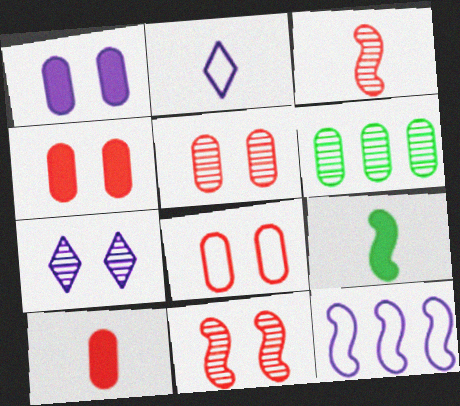[[3, 6, 7], 
[4, 5, 8], 
[9, 11, 12]]